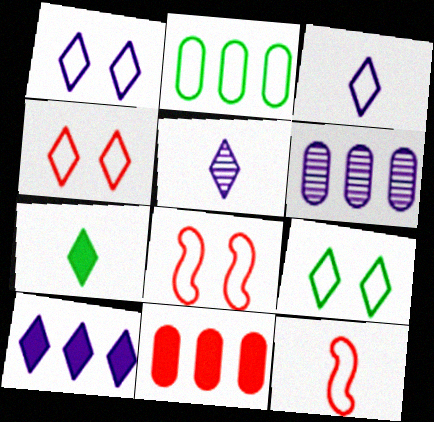[[1, 2, 12], 
[1, 4, 9], 
[1, 5, 10], 
[2, 3, 8], 
[2, 6, 11], 
[6, 7, 8]]